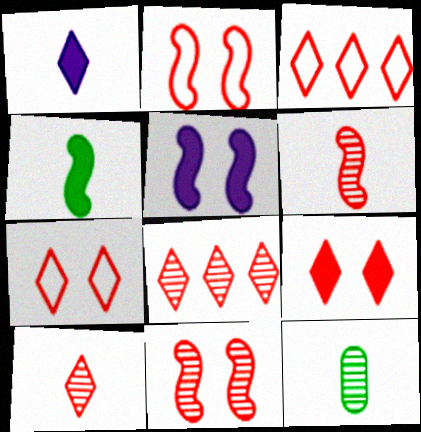[[3, 5, 12], 
[3, 9, 10]]